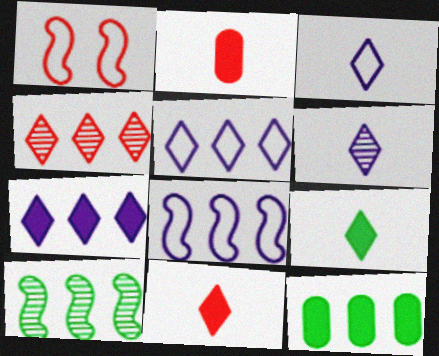[[1, 2, 4], 
[1, 6, 12], 
[4, 8, 12]]